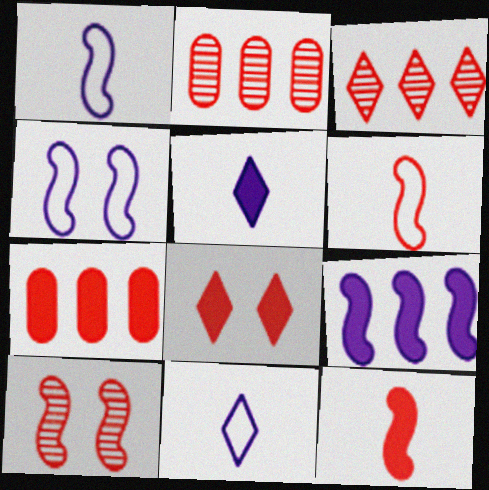[[2, 6, 8], 
[7, 8, 12]]